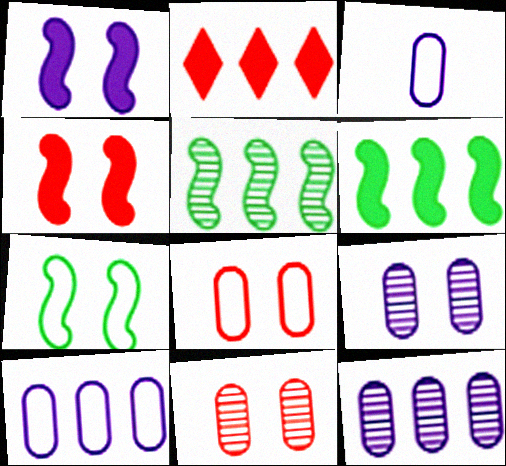[[2, 5, 10]]